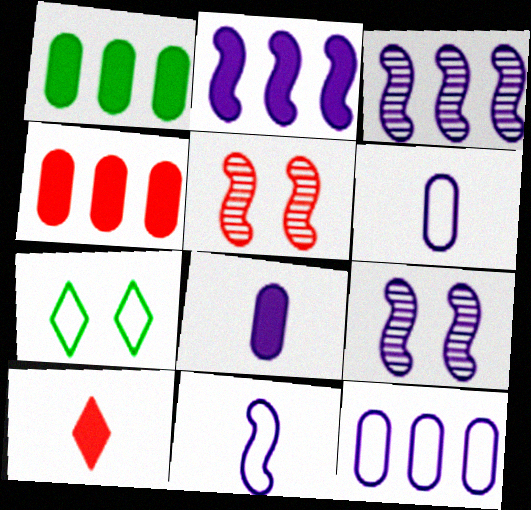[[2, 9, 11]]